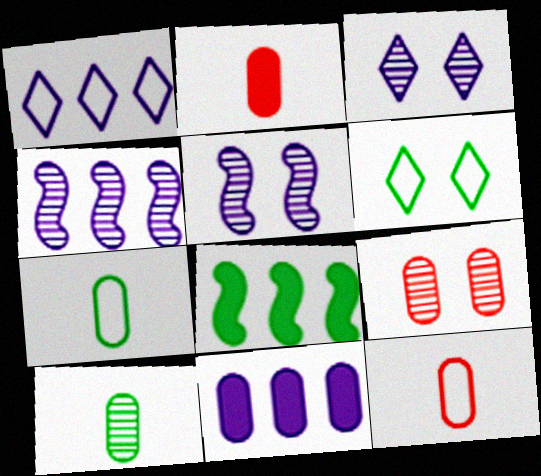[[1, 4, 11], 
[2, 4, 6], 
[3, 8, 12], 
[6, 8, 10], 
[7, 9, 11]]